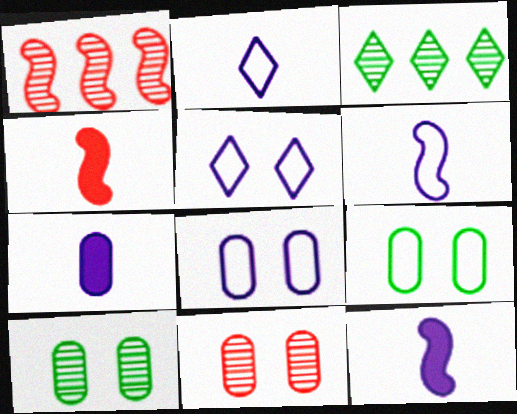[[3, 4, 8]]